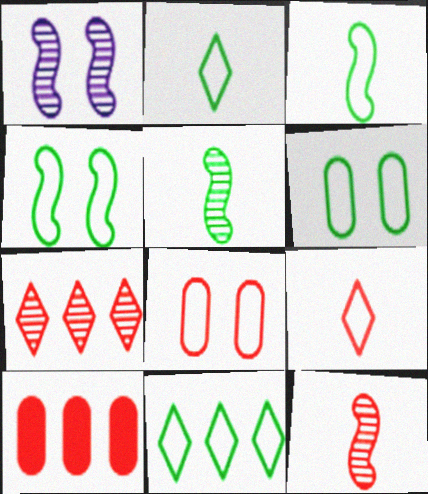[[1, 2, 10], 
[3, 6, 11]]